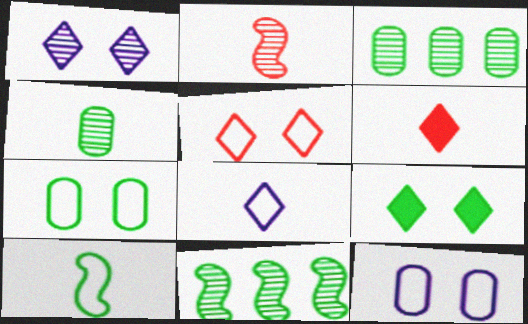[[1, 2, 3], 
[1, 5, 9], 
[3, 9, 10], 
[6, 11, 12]]